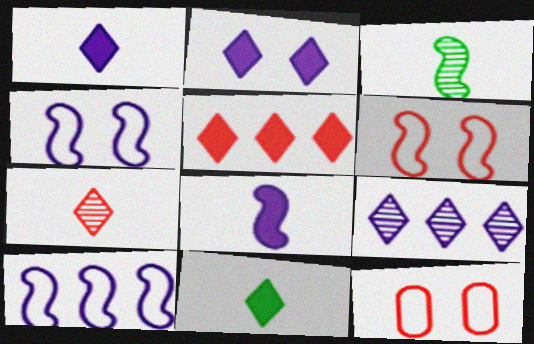[[2, 5, 11]]